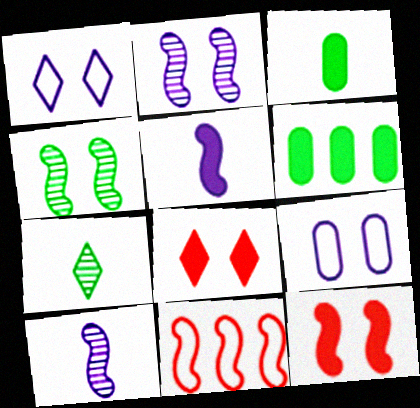[[4, 5, 11], 
[4, 8, 9], 
[5, 6, 8]]